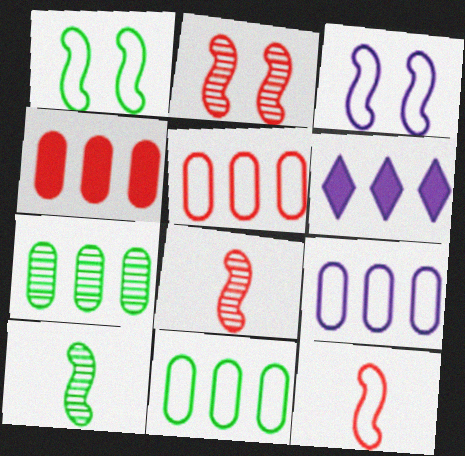[[4, 7, 9], 
[5, 9, 11]]